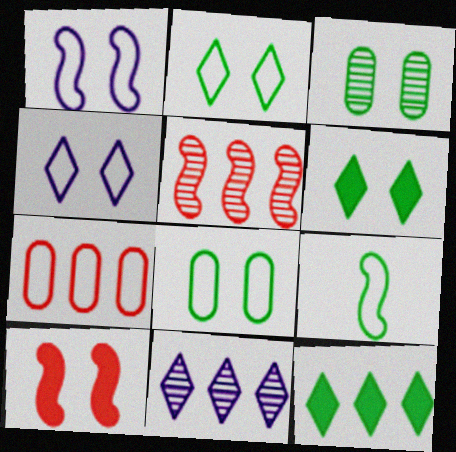[[3, 4, 10], 
[3, 9, 12], 
[4, 7, 9]]